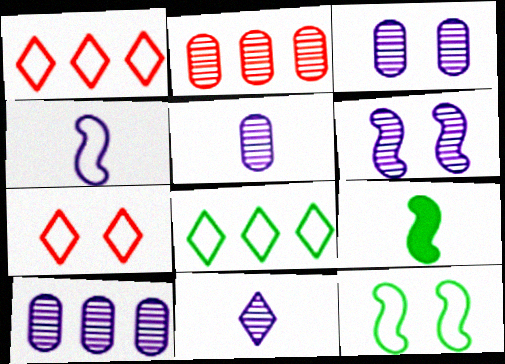[[1, 3, 9], 
[3, 5, 10], 
[6, 10, 11], 
[7, 9, 10]]